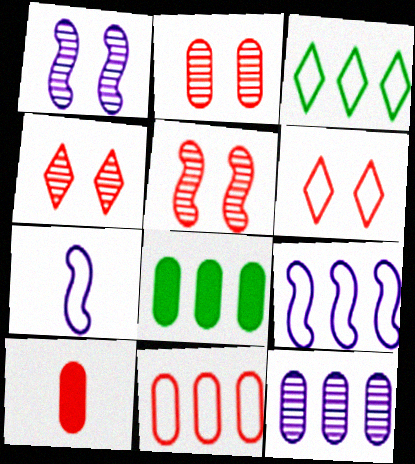[[1, 3, 10], 
[2, 4, 5], 
[2, 10, 11], 
[3, 9, 11], 
[4, 7, 8], 
[8, 11, 12]]